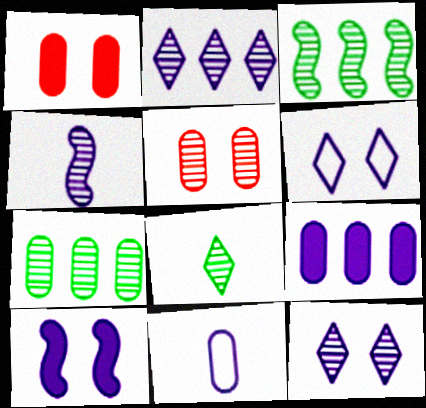[[1, 7, 11], 
[2, 10, 11], 
[4, 6, 9]]